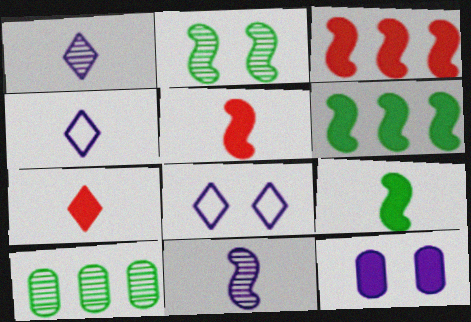[[5, 8, 10], 
[6, 7, 12]]